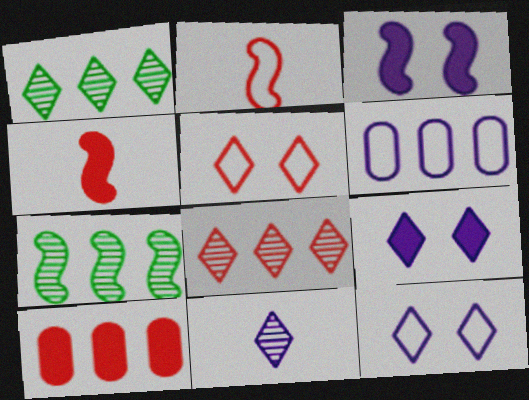[[2, 3, 7], 
[3, 6, 11]]